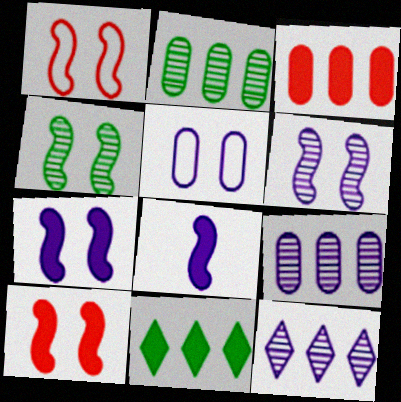[[1, 4, 7], 
[5, 8, 12]]